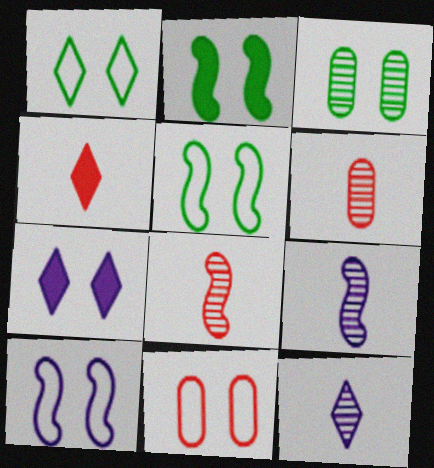[[1, 2, 3], 
[1, 10, 11]]